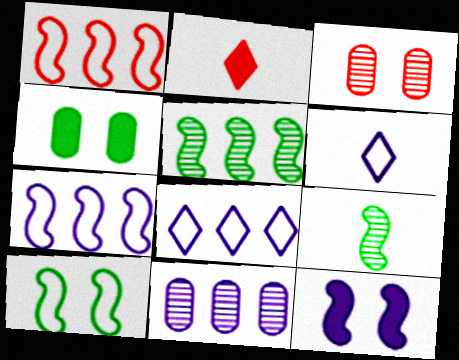[[1, 2, 3], 
[1, 9, 12], 
[2, 10, 11], 
[6, 11, 12]]